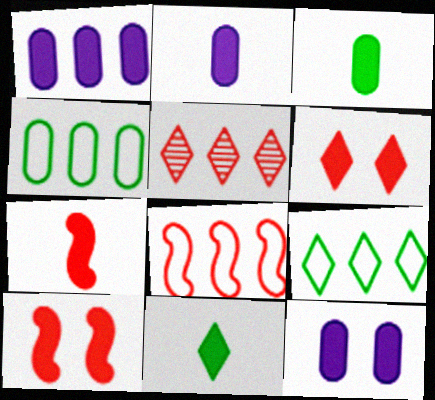[[1, 2, 12], 
[1, 10, 11], 
[2, 7, 11]]